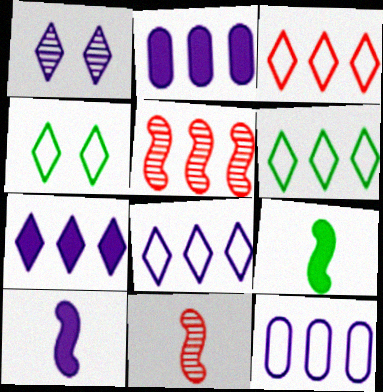[[1, 10, 12], 
[2, 4, 11], 
[2, 5, 6], 
[3, 6, 8]]